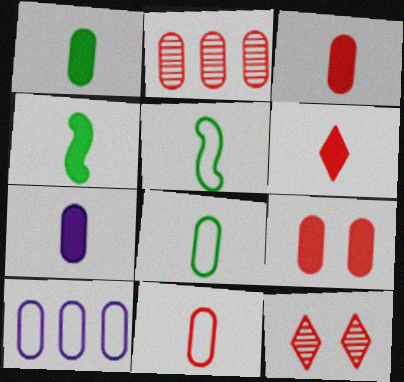[[1, 3, 7], 
[2, 9, 11], 
[4, 6, 7], 
[4, 10, 12]]